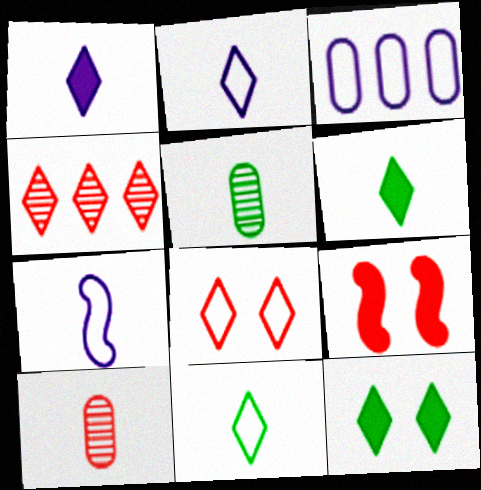[[2, 4, 12], 
[6, 7, 10]]